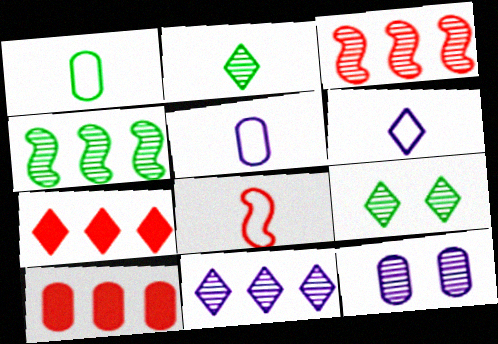[[1, 6, 8], 
[1, 10, 12], 
[2, 3, 12], 
[6, 7, 9]]